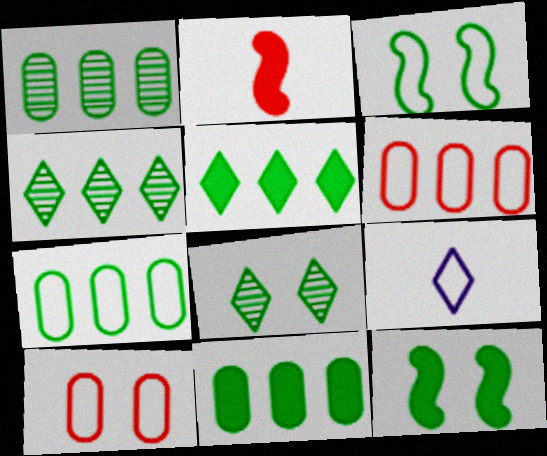[[1, 7, 11], 
[3, 6, 9]]